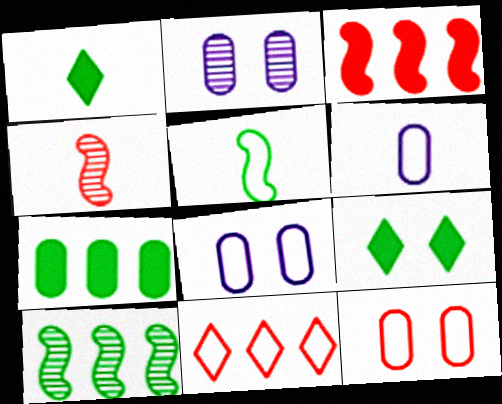[[1, 4, 6], 
[5, 8, 11]]